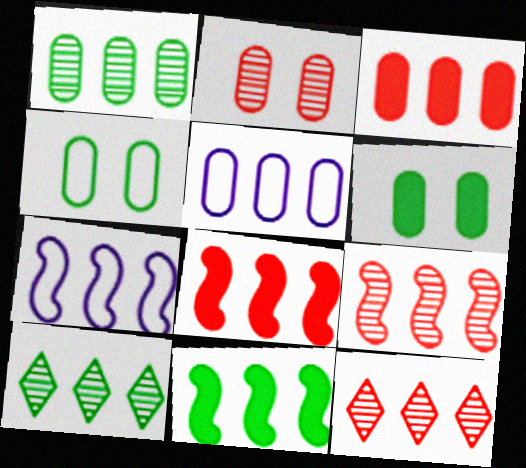[[1, 3, 5], 
[3, 7, 10], 
[5, 8, 10], 
[5, 11, 12], 
[7, 9, 11]]